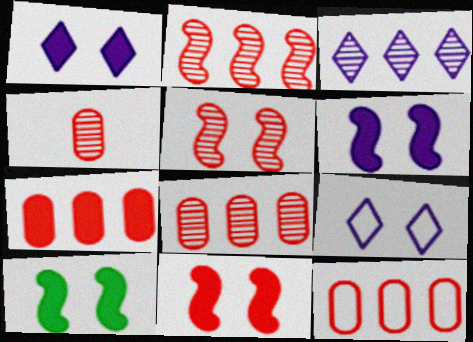[[6, 10, 11], 
[7, 8, 12]]